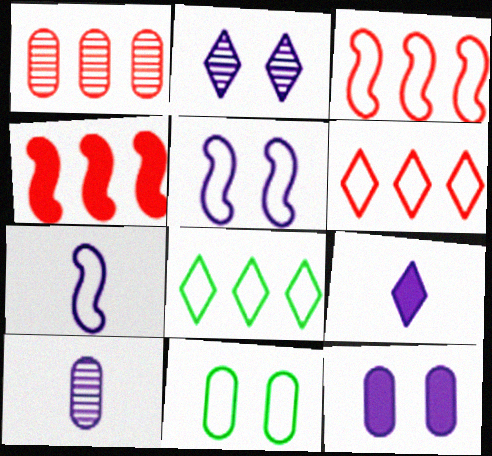[[1, 4, 6], 
[2, 5, 12], 
[6, 7, 11], 
[7, 9, 10]]